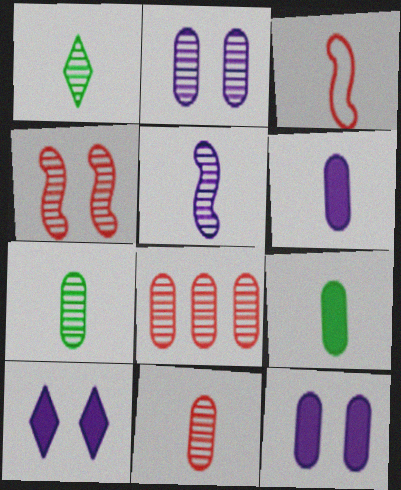[[1, 3, 6], 
[1, 5, 11], 
[2, 7, 8]]